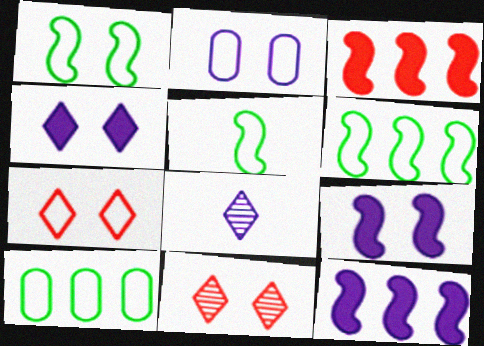[[1, 2, 7], 
[1, 5, 6], 
[2, 8, 12]]